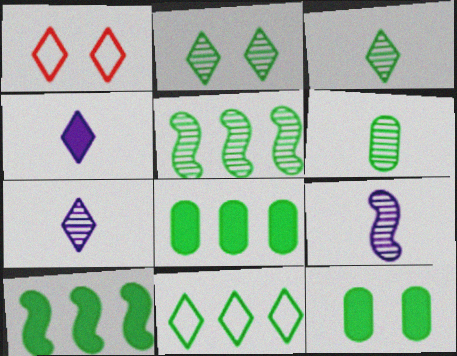[[1, 8, 9], 
[2, 5, 6], 
[5, 8, 11]]